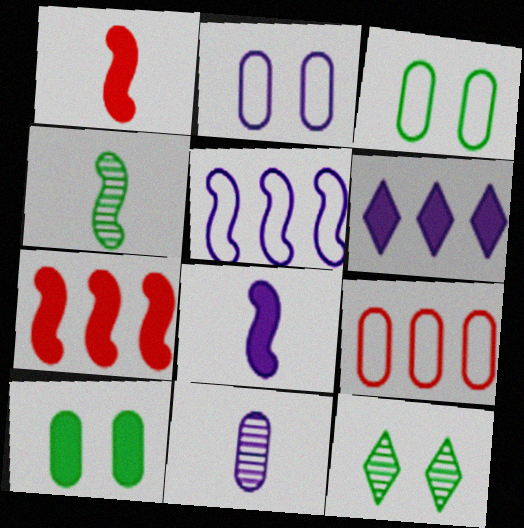[[1, 6, 10], 
[8, 9, 12], 
[9, 10, 11]]